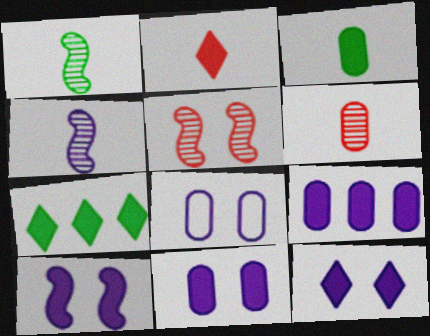[[2, 7, 12], 
[10, 11, 12]]